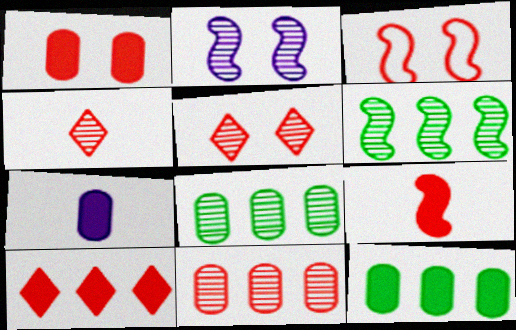[[1, 3, 5], 
[1, 7, 12], 
[1, 9, 10], 
[2, 4, 8]]